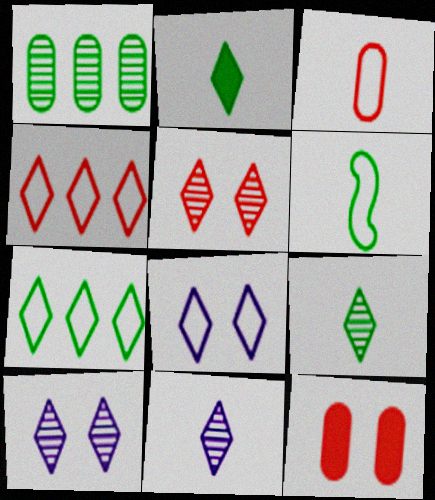[[2, 4, 10]]